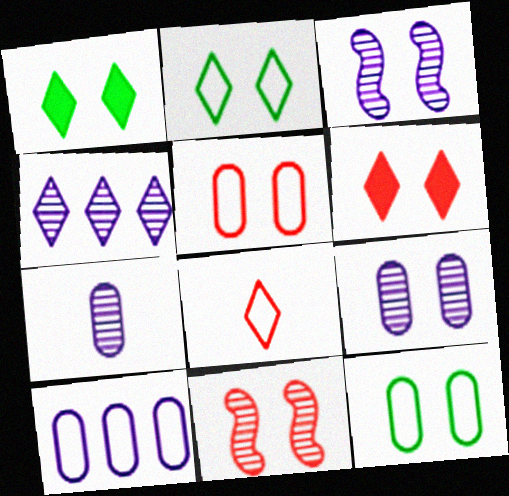[[1, 3, 5], 
[1, 4, 8], 
[3, 4, 7], 
[3, 6, 12], 
[5, 6, 11]]